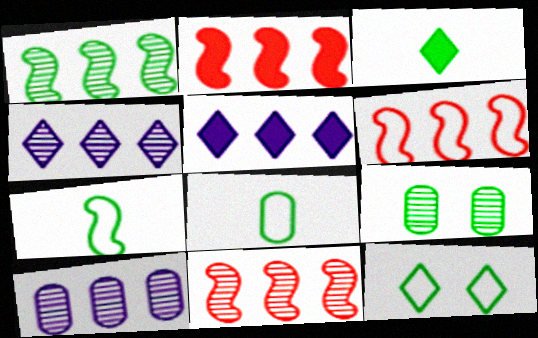[[2, 6, 11]]